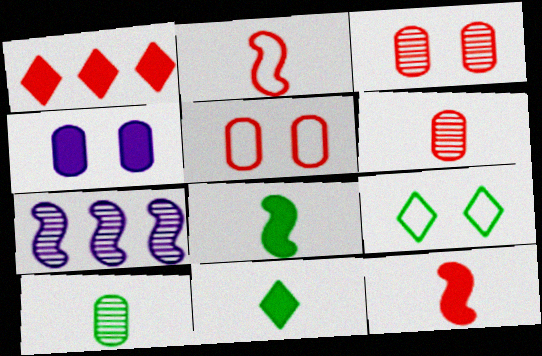[[1, 2, 3], 
[1, 4, 8], 
[5, 7, 11]]